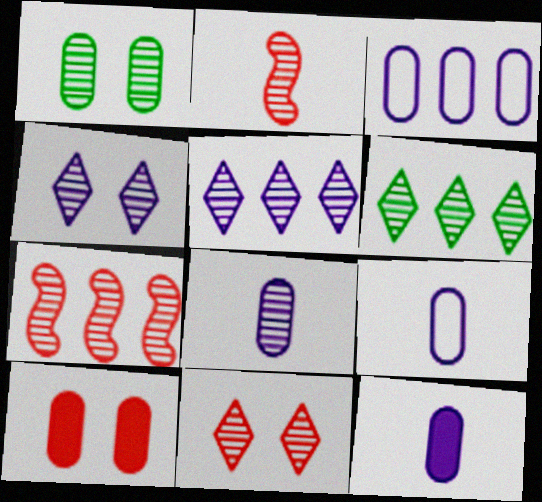[[1, 2, 5], 
[8, 9, 12]]